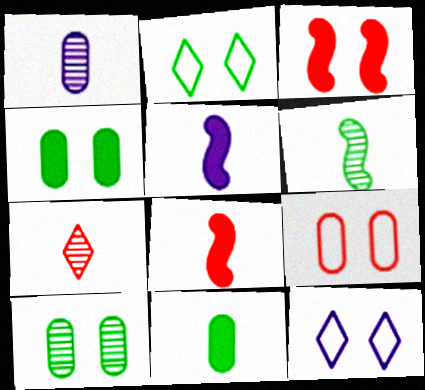[[1, 6, 7], 
[3, 10, 12]]